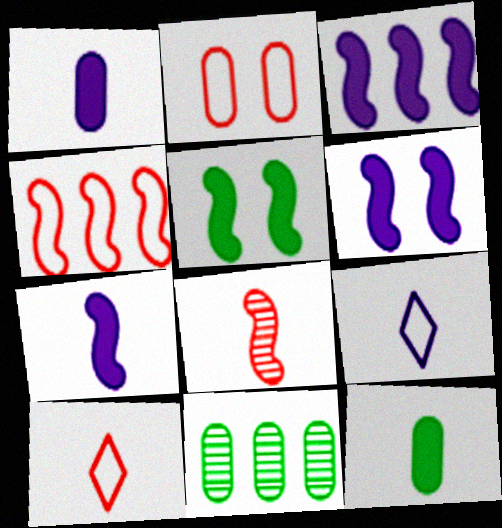[[1, 2, 11], 
[2, 4, 10], 
[3, 6, 7], 
[6, 10, 11], 
[8, 9, 12]]